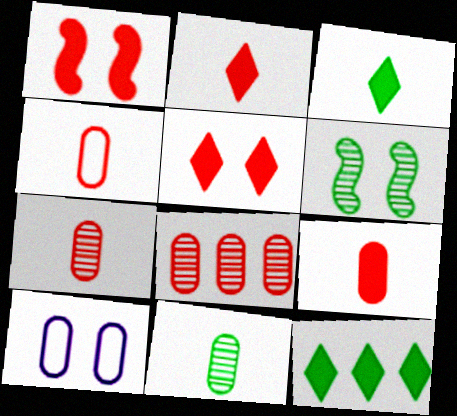[[4, 7, 9], 
[5, 6, 10]]